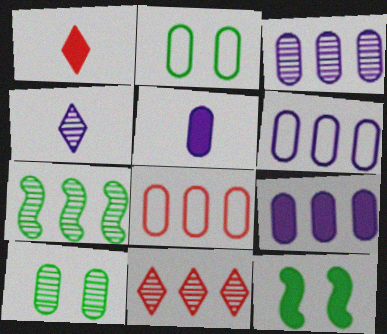[[1, 9, 12], 
[3, 6, 9], 
[3, 7, 11], 
[4, 8, 12], 
[5, 8, 10]]